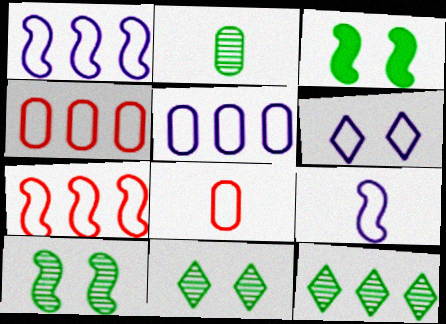[[2, 10, 12], 
[5, 6, 9]]